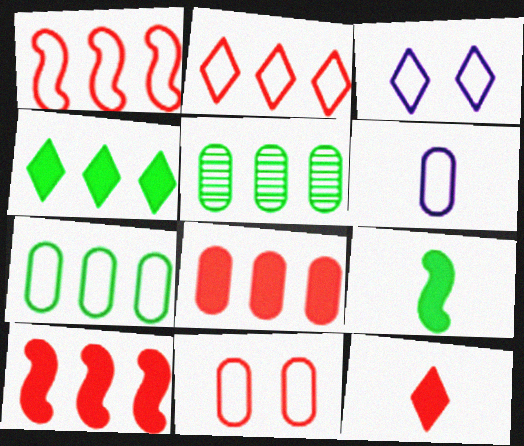[[6, 7, 11]]